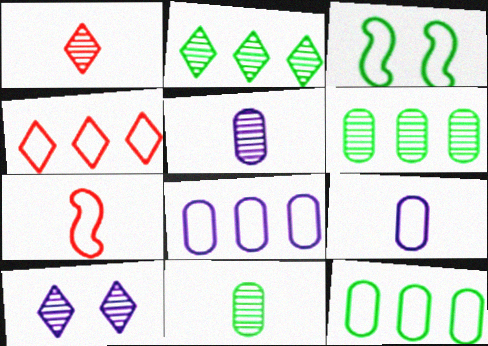[[1, 2, 10], 
[3, 4, 9]]